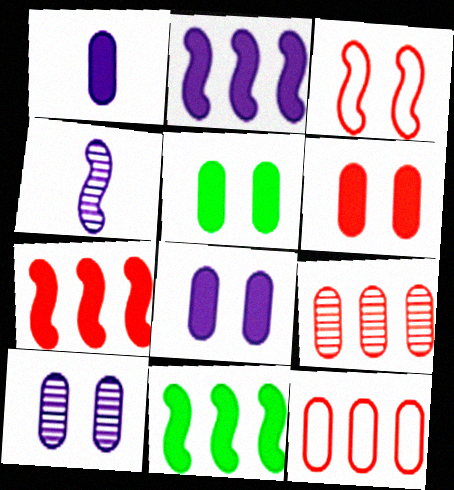[[2, 7, 11], 
[3, 4, 11], 
[5, 6, 8]]